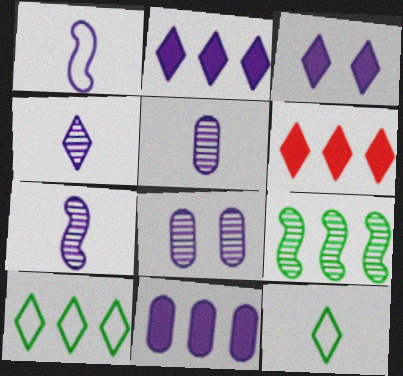[[1, 2, 8], 
[4, 5, 7]]